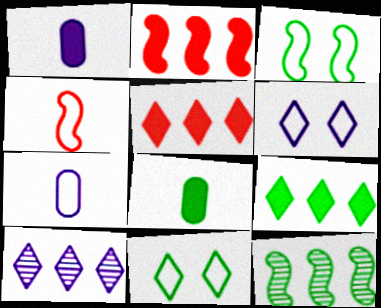[[8, 11, 12]]